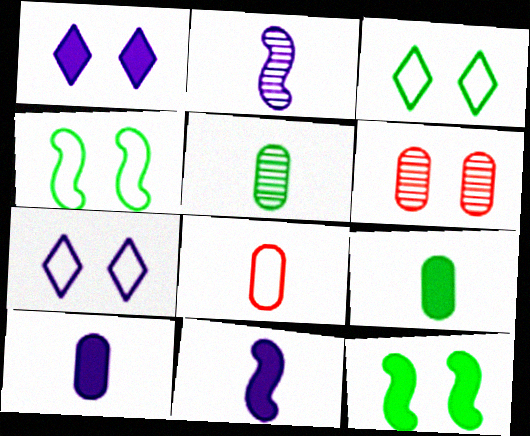[[1, 4, 6], 
[5, 8, 10], 
[6, 7, 12]]